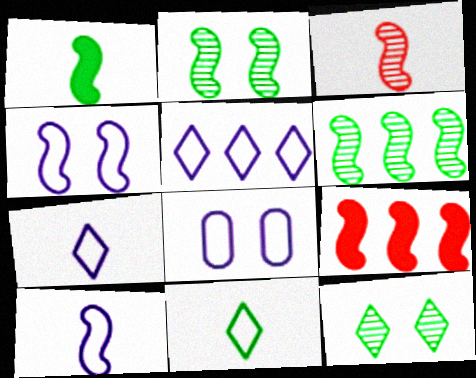[[1, 3, 10], 
[2, 9, 10], 
[5, 8, 10]]